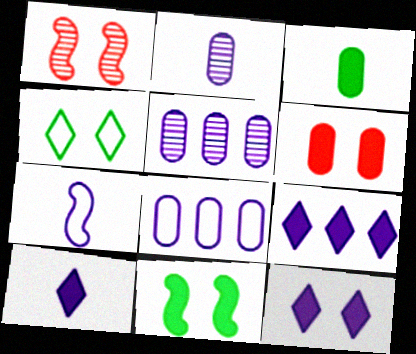[[2, 7, 10], 
[5, 7, 12], 
[6, 11, 12], 
[9, 10, 12]]